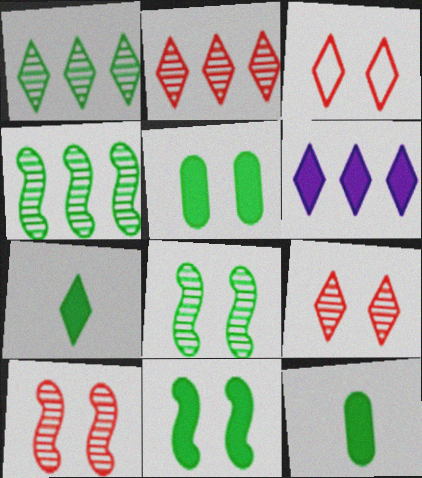[]